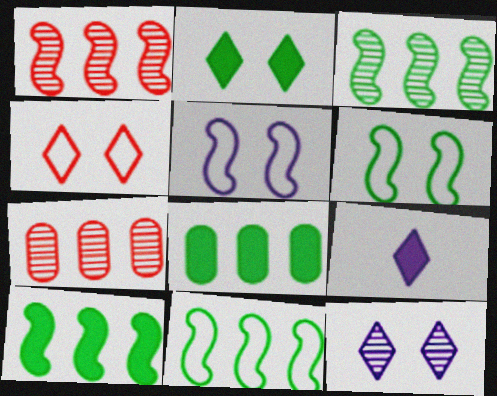[[2, 4, 12], 
[3, 10, 11], 
[6, 7, 9]]